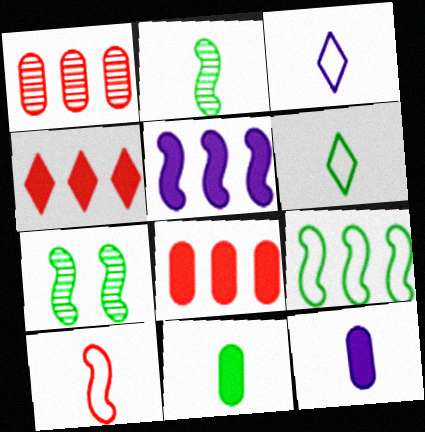[[2, 6, 11], 
[3, 7, 8], 
[5, 7, 10]]